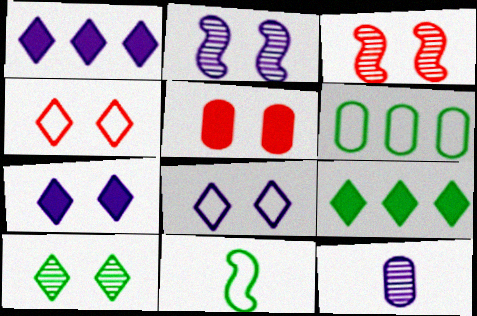[[3, 4, 5], 
[4, 7, 10], 
[5, 6, 12]]